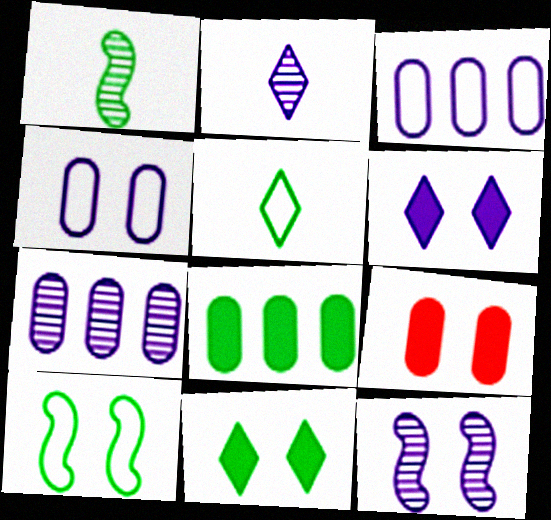[[2, 7, 12], 
[4, 6, 12]]